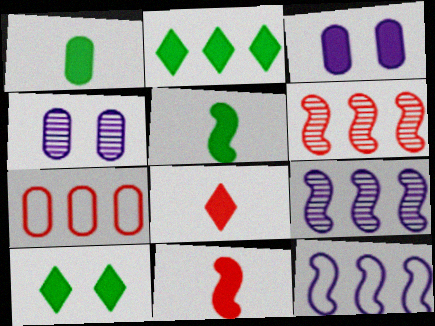[[1, 4, 7], 
[2, 3, 11], 
[2, 7, 9]]